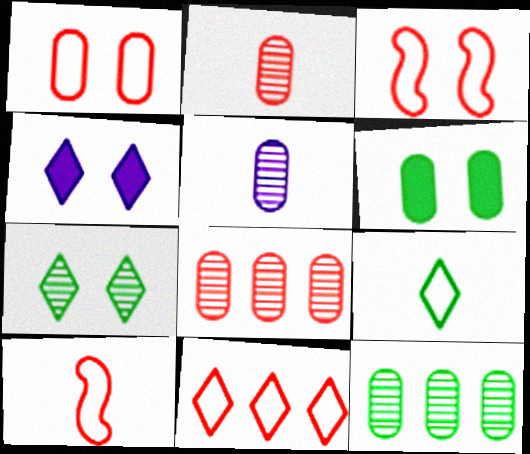[[1, 10, 11], 
[4, 10, 12]]